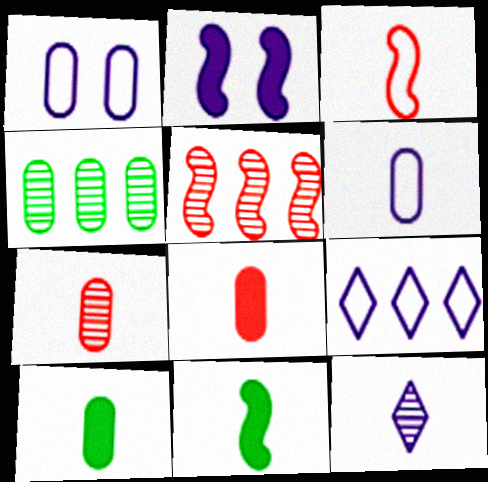[[1, 4, 8], 
[3, 10, 12], 
[6, 7, 10]]